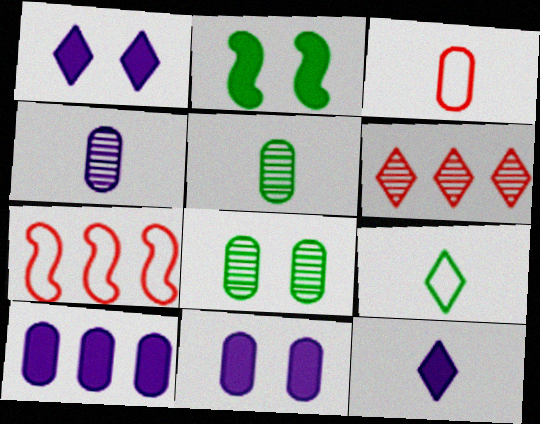[[1, 5, 7], 
[1, 6, 9], 
[3, 8, 10], 
[7, 8, 12]]